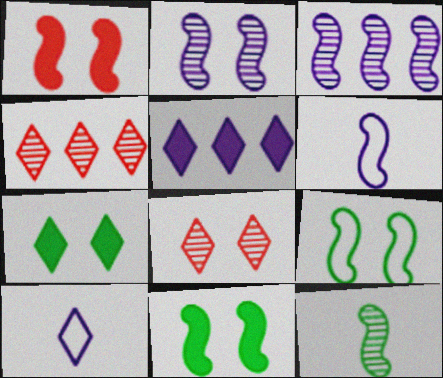[[1, 2, 9], 
[4, 7, 10]]